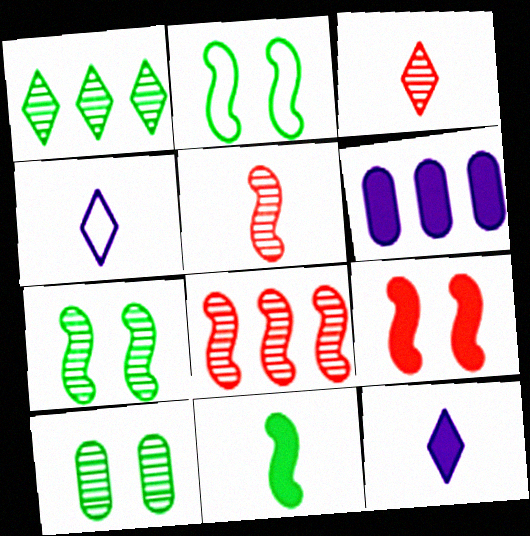[[2, 3, 6]]